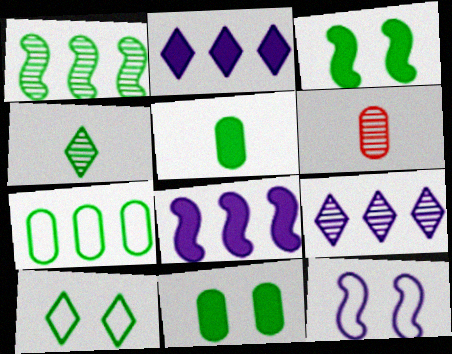[[1, 5, 10], 
[3, 4, 7], 
[6, 8, 10]]